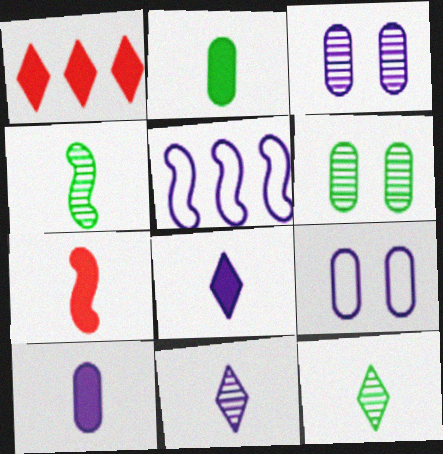[[1, 4, 9], 
[2, 7, 8], 
[3, 5, 8]]